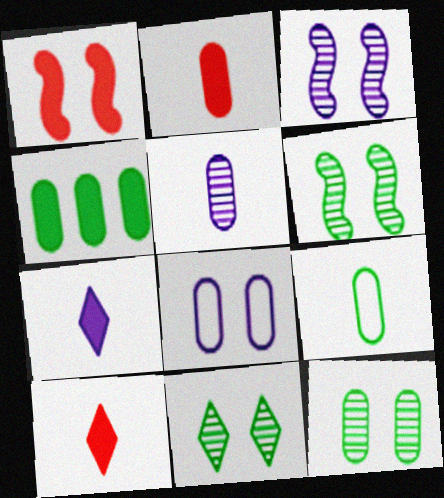[[1, 4, 7], 
[1, 8, 11], 
[2, 5, 9], 
[4, 9, 12], 
[6, 11, 12]]